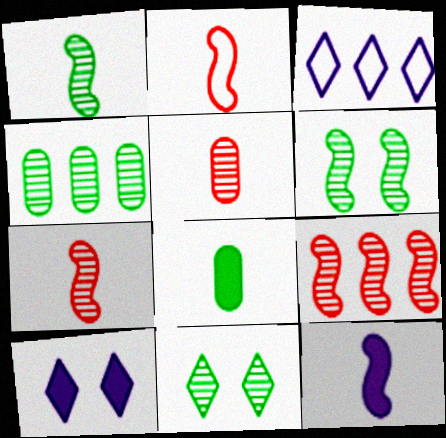[[1, 2, 12], 
[1, 4, 11], 
[2, 4, 10]]